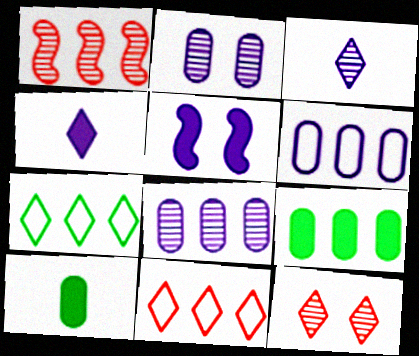[[3, 5, 6], 
[4, 7, 12]]